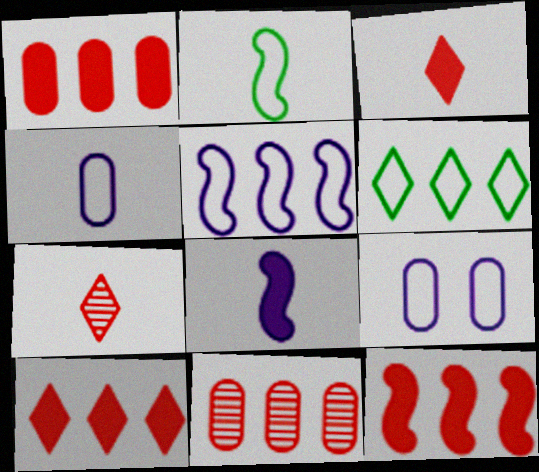[[1, 10, 12]]